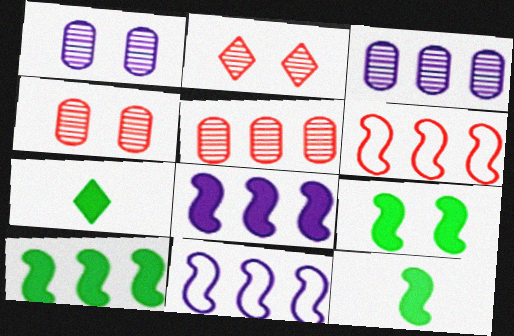[[1, 6, 7], 
[4, 7, 11], 
[9, 10, 12]]